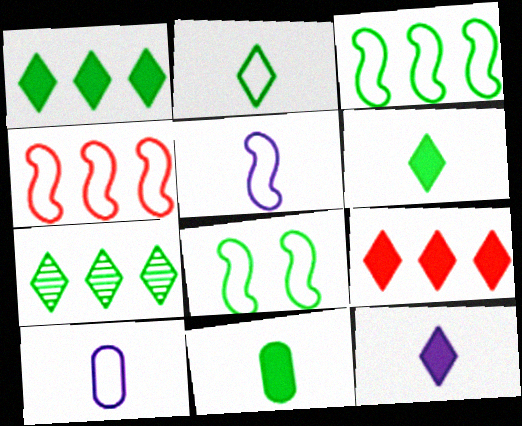[[4, 5, 8], 
[7, 8, 11]]